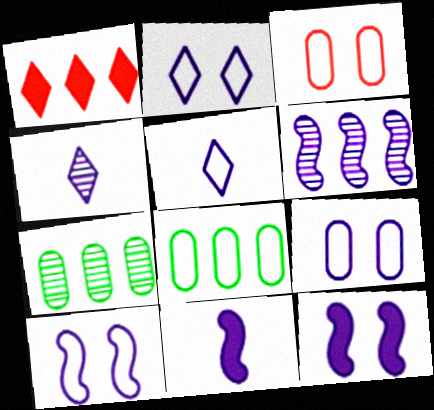[[1, 6, 8], 
[2, 9, 10], 
[6, 10, 11]]